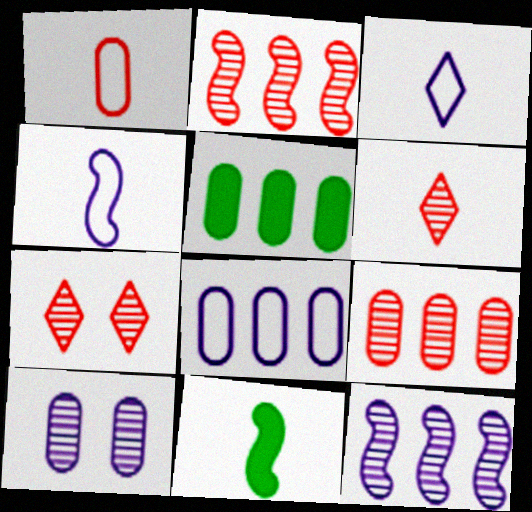[[1, 5, 10], 
[4, 5, 7], 
[5, 8, 9], 
[7, 8, 11]]